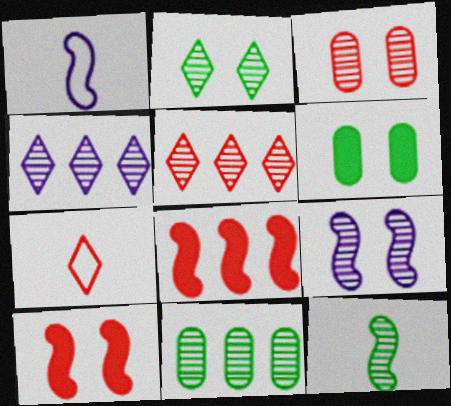[[1, 5, 6], 
[2, 3, 9], 
[2, 11, 12], 
[3, 4, 12], 
[3, 7, 8]]